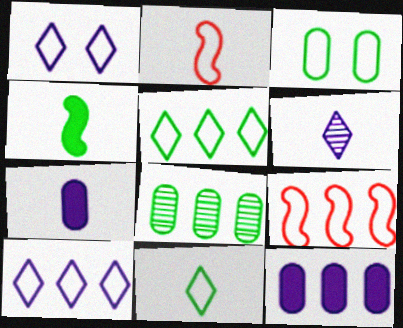[[2, 3, 10]]